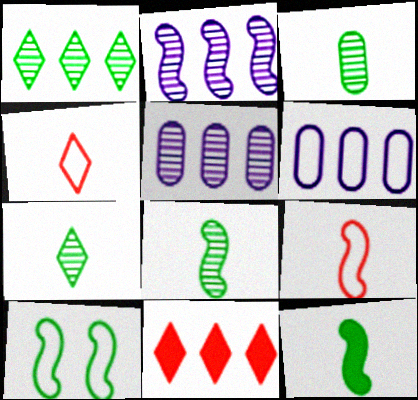[[3, 7, 8], 
[4, 6, 10]]